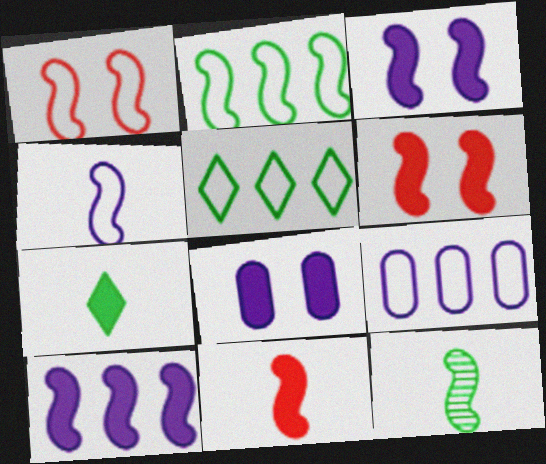[[1, 2, 4], 
[1, 10, 12], 
[4, 11, 12]]